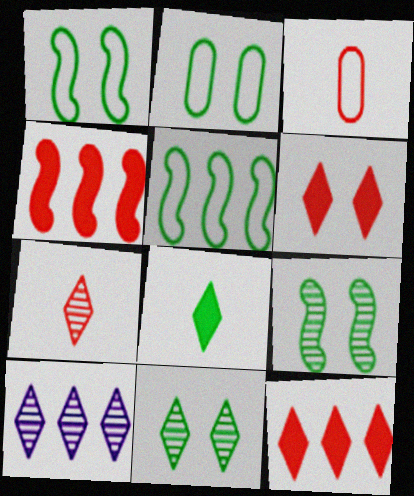[[7, 10, 11]]